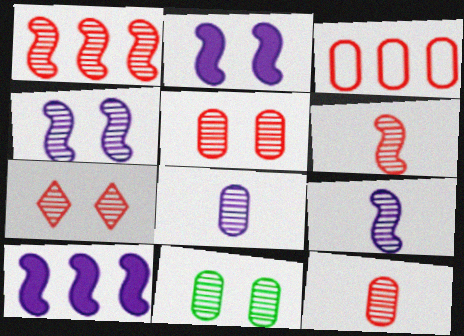[[1, 7, 12], 
[4, 7, 11]]